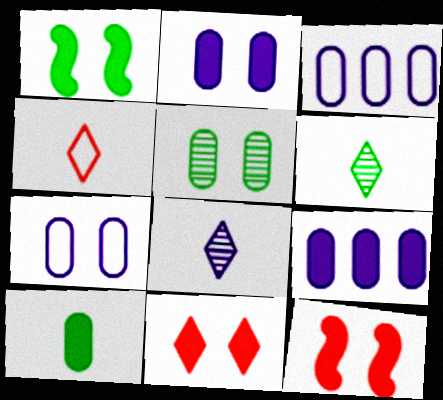[[1, 2, 11], 
[3, 6, 12]]